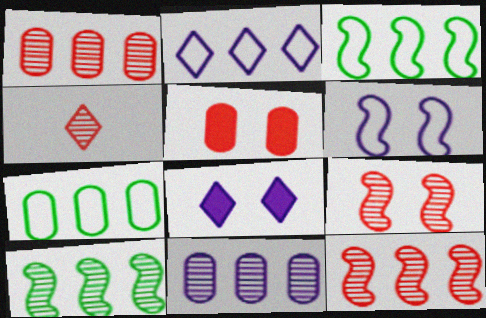[[1, 4, 9]]